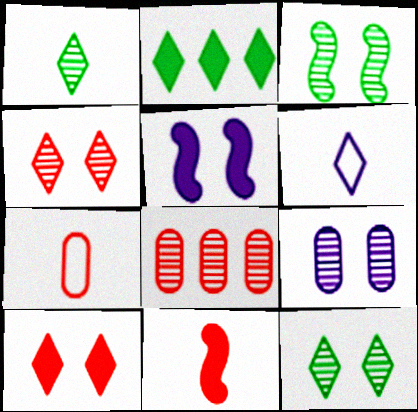[[2, 4, 6], 
[3, 4, 9]]